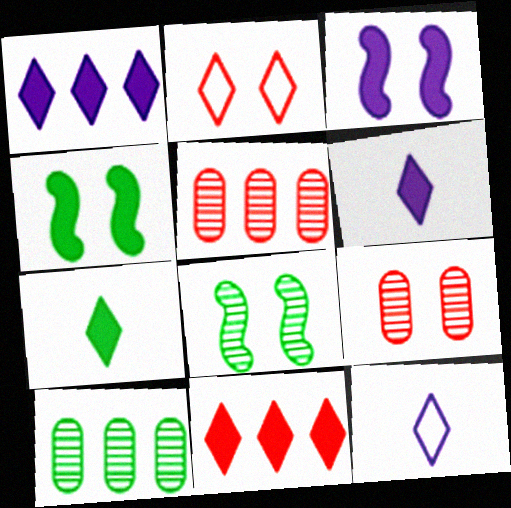[[4, 5, 12]]